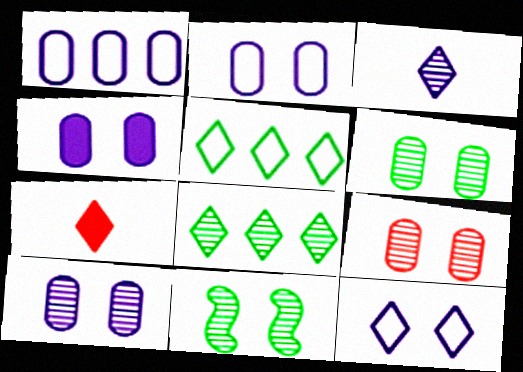[[1, 7, 11], 
[2, 4, 10], 
[6, 9, 10], 
[7, 8, 12]]